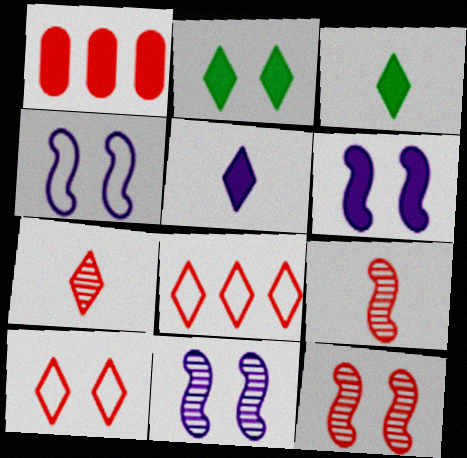[[1, 3, 6], 
[1, 9, 10], 
[4, 6, 11]]